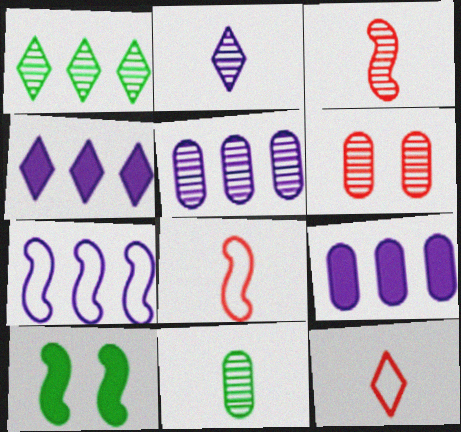[[2, 3, 11], 
[3, 7, 10], 
[4, 5, 7], 
[5, 6, 11], 
[5, 10, 12]]